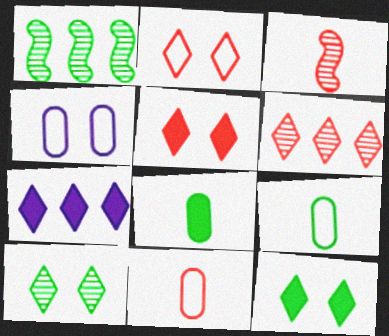[[1, 9, 12]]